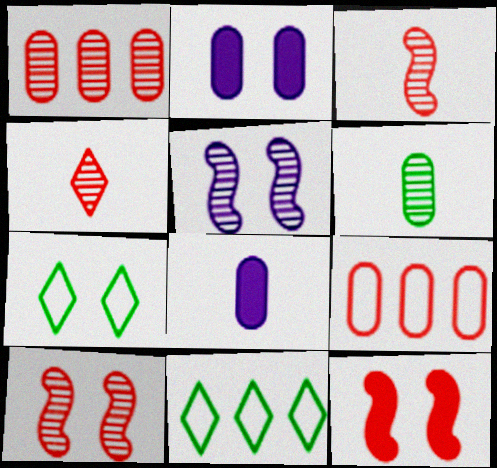[[1, 4, 10], 
[2, 3, 11], 
[2, 6, 9], 
[2, 7, 10], 
[4, 9, 12], 
[8, 10, 11]]